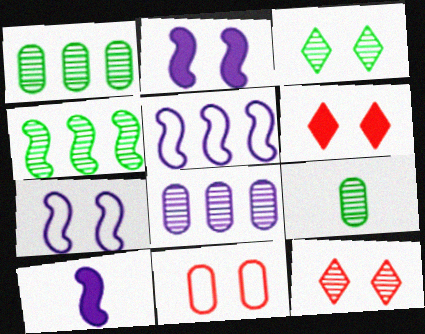[[2, 3, 11], 
[3, 4, 9], 
[5, 6, 9]]